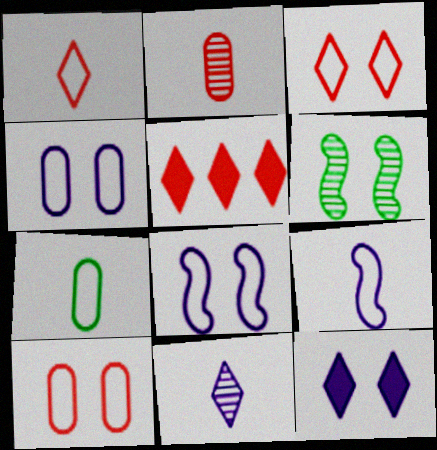[[1, 7, 9], 
[6, 10, 12]]